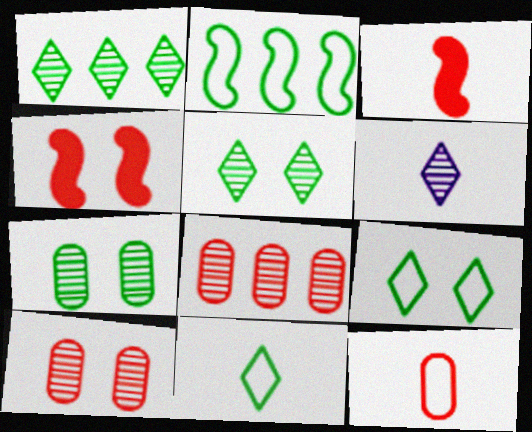[]